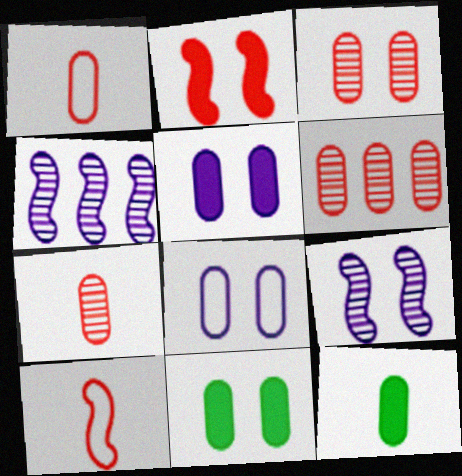[[3, 6, 7], 
[3, 8, 11], 
[6, 8, 12]]